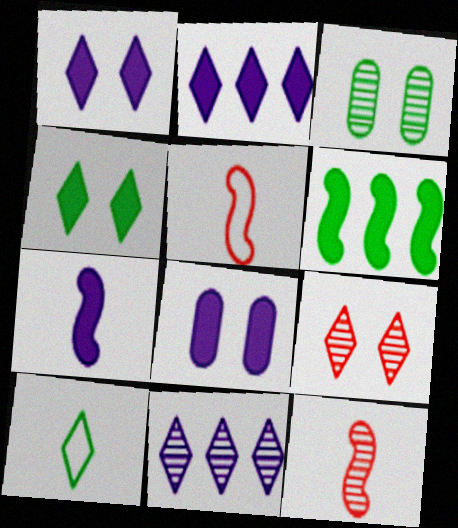[[2, 3, 5], 
[2, 7, 8], 
[2, 9, 10], 
[3, 6, 10], 
[3, 11, 12]]